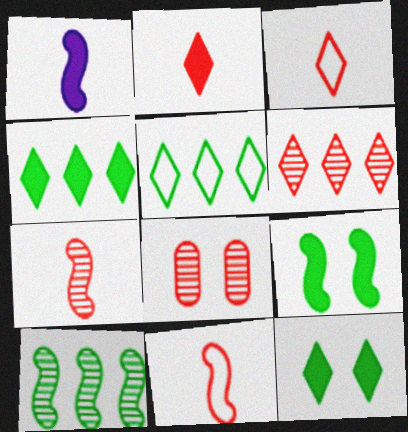[[1, 5, 8], 
[6, 7, 8]]